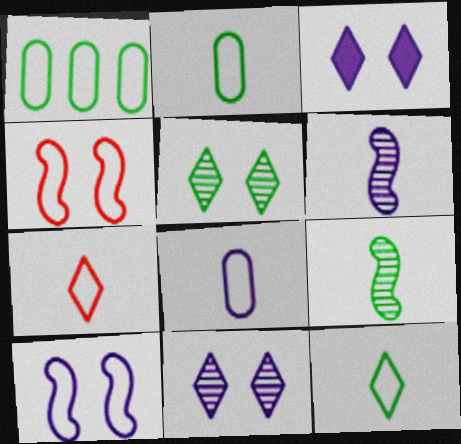[[1, 7, 10]]